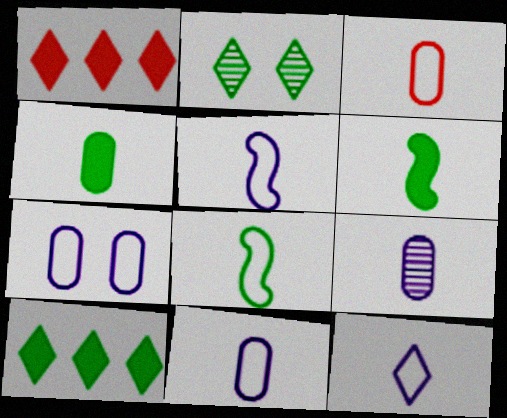[[1, 2, 12], 
[3, 4, 9], 
[3, 8, 12], 
[5, 11, 12]]